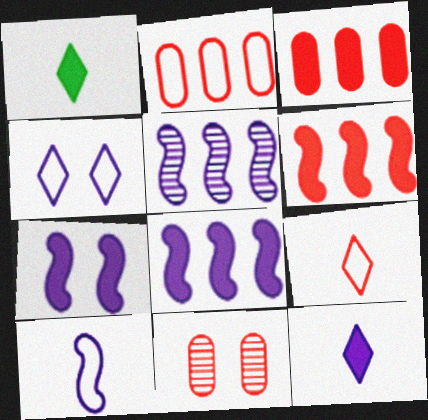[[1, 3, 7], 
[5, 7, 10], 
[6, 9, 11]]